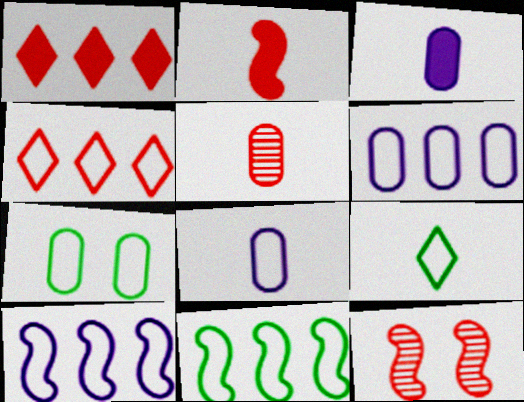[[4, 6, 11], 
[7, 9, 11]]